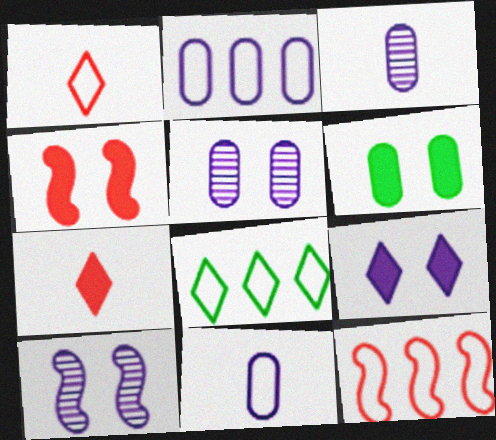[[2, 8, 12], 
[3, 4, 8], 
[4, 6, 9]]